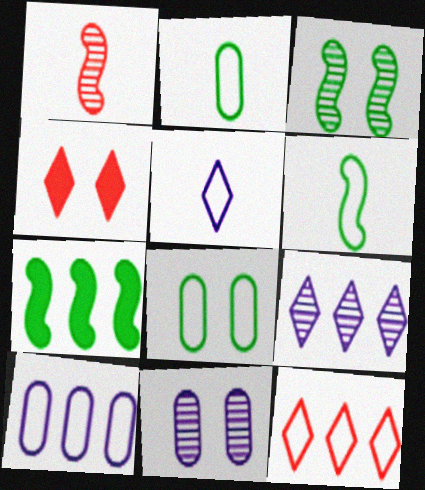[[3, 6, 7]]